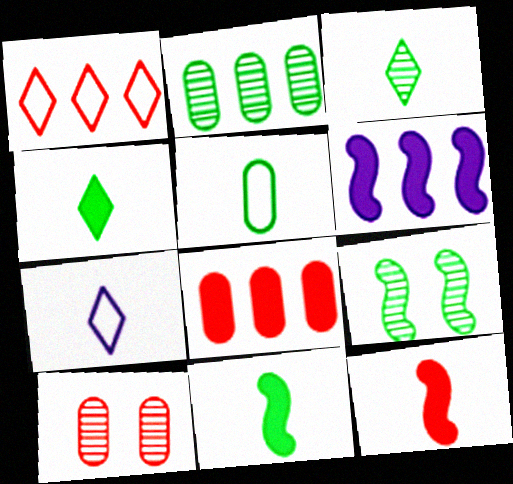[[1, 2, 6], 
[1, 10, 12], 
[2, 3, 9], 
[3, 5, 11], 
[7, 8, 9]]